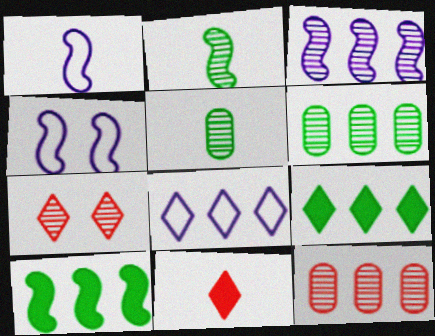[[1, 5, 11], 
[3, 5, 7], 
[4, 6, 11], 
[8, 10, 12]]